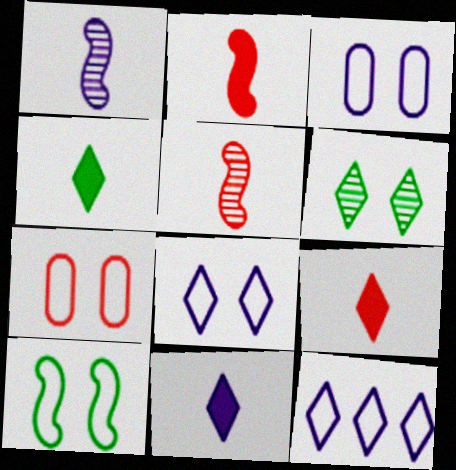[[4, 9, 11], 
[6, 9, 12], 
[7, 8, 10]]